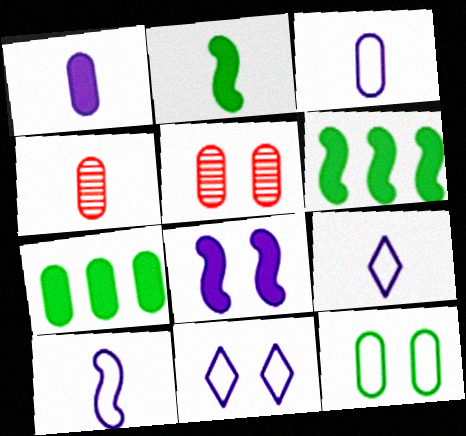[[2, 4, 9], 
[3, 5, 7], 
[3, 9, 10], 
[4, 6, 11], 
[5, 6, 9]]